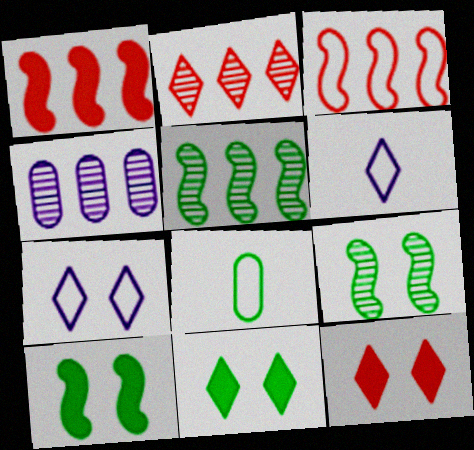[[2, 4, 5], 
[2, 6, 11], 
[3, 7, 8], 
[5, 8, 11]]